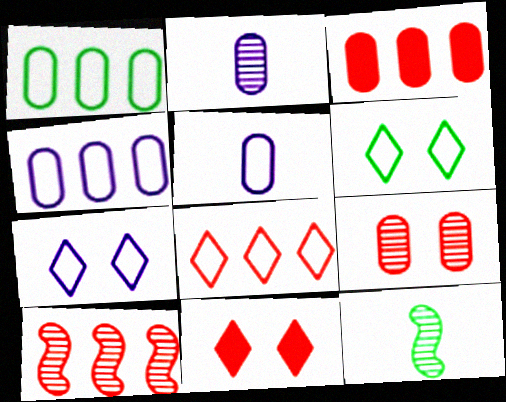[[3, 7, 12], 
[3, 8, 10], 
[4, 11, 12]]